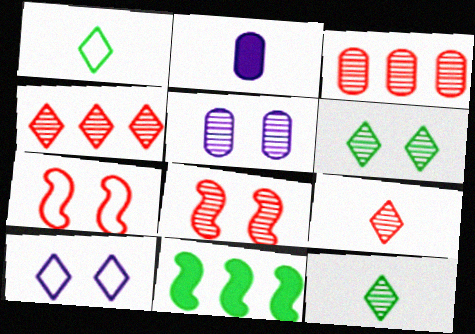[[3, 8, 9], 
[5, 6, 8]]